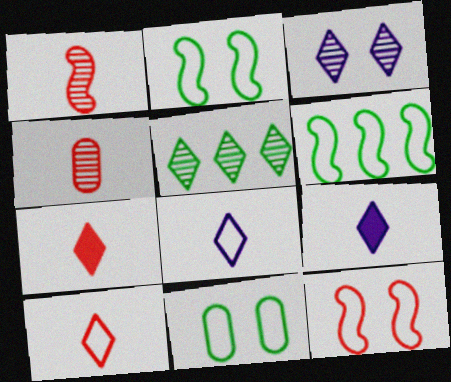[]